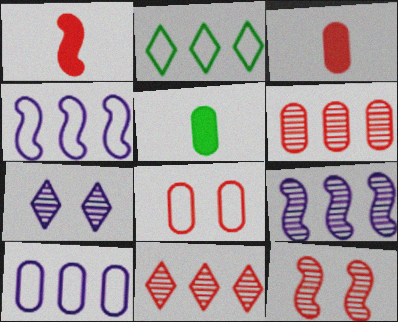[[1, 8, 11], 
[3, 6, 8]]